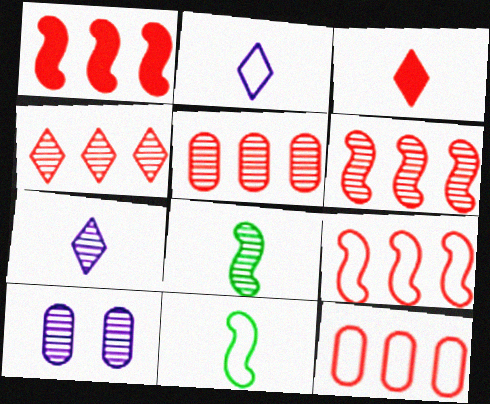[[1, 4, 12], 
[1, 6, 9], 
[4, 5, 6], 
[4, 8, 10]]